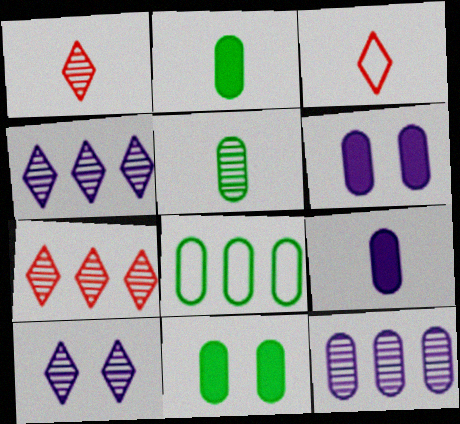[[5, 8, 11]]